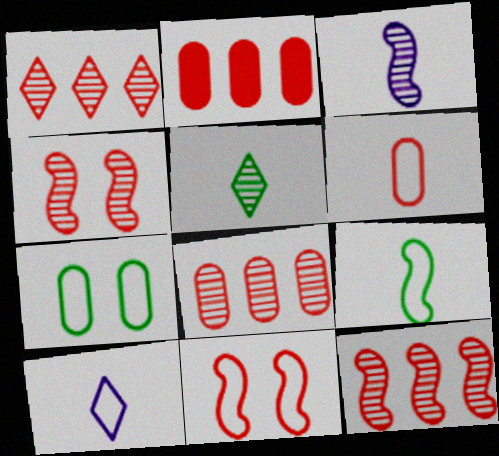[[1, 8, 12], 
[6, 9, 10]]